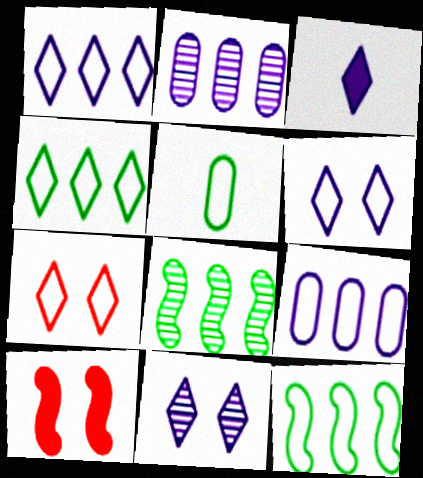[[1, 3, 11]]